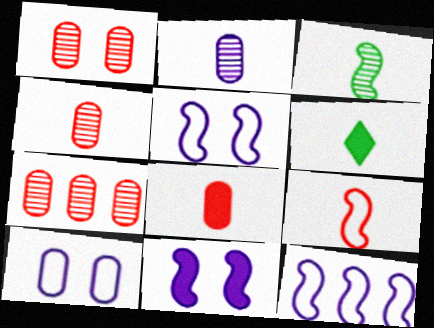[[1, 4, 7], 
[1, 6, 12], 
[2, 6, 9], 
[5, 6, 7]]